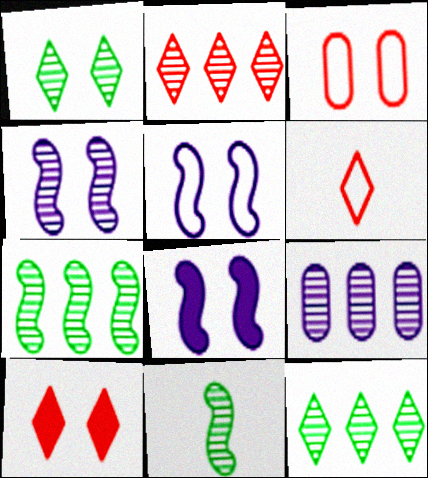[[1, 3, 8], 
[2, 6, 10], 
[2, 7, 9], 
[4, 5, 8]]